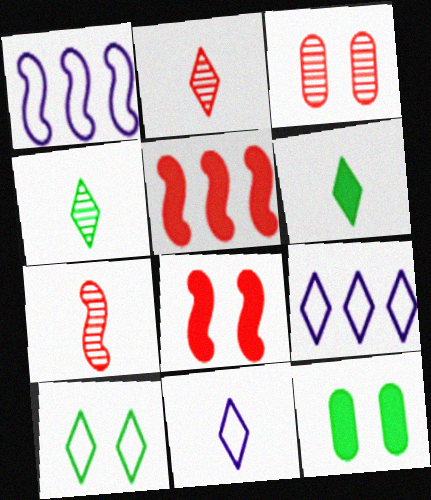[[1, 2, 12], 
[1, 3, 6], 
[2, 6, 11], 
[7, 9, 12]]